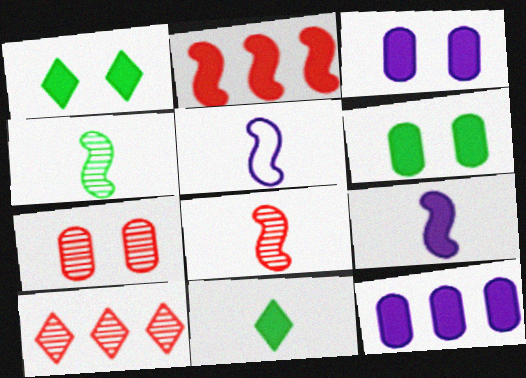[[2, 3, 11], 
[5, 6, 10], 
[7, 8, 10]]